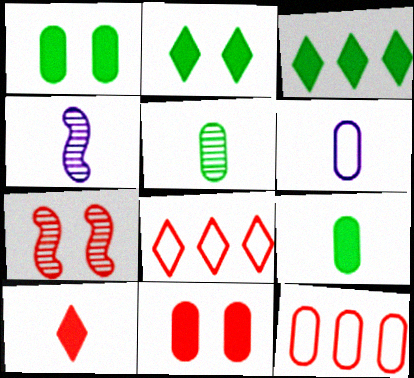[[1, 4, 8], 
[2, 4, 12], 
[3, 6, 7], 
[7, 10, 12]]